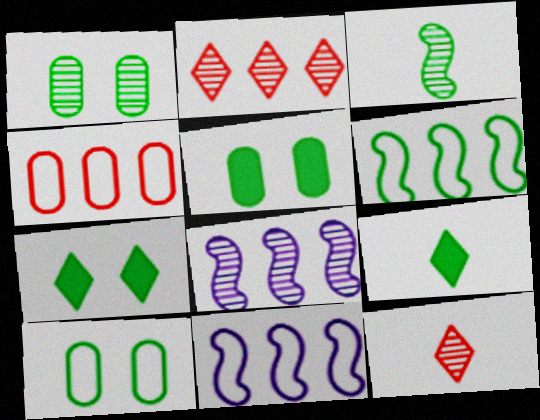[[1, 5, 10], 
[1, 6, 9], 
[1, 8, 12], 
[5, 11, 12]]